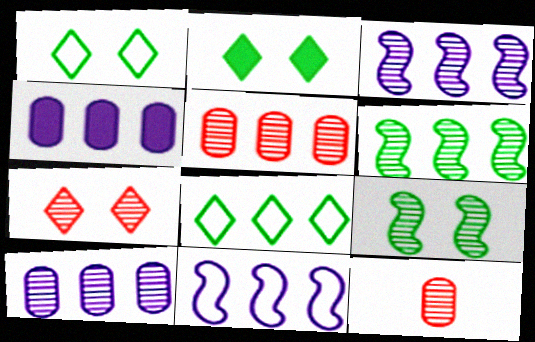[[2, 11, 12]]